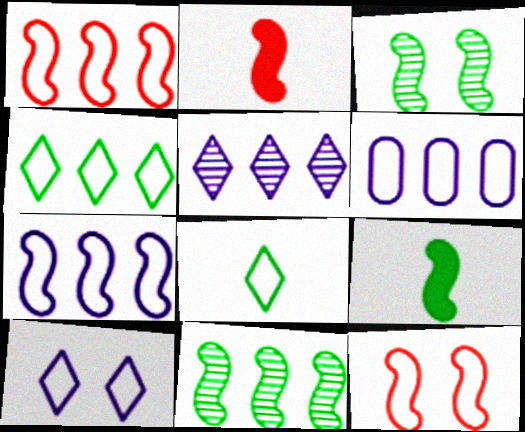[[1, 4, 6], 
[2, 3, 7], 
[6, 8, 12]]